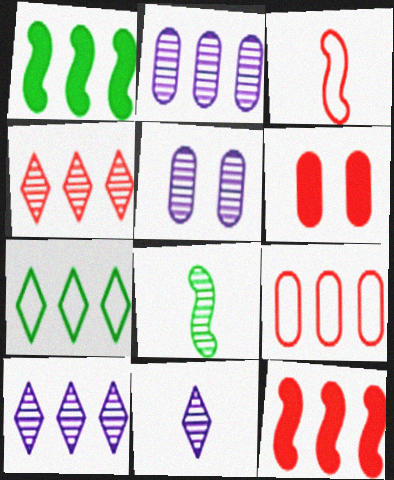[[1, 9, 10], 
[2, 7, 12], 
[3, 4, 6], 
[4, 5, 8], 
[4, 9, 12]]